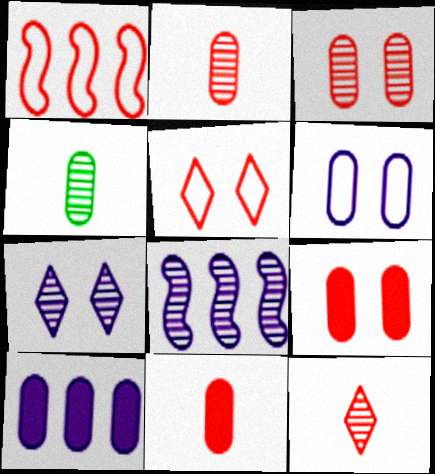[[1, 9, 12]]